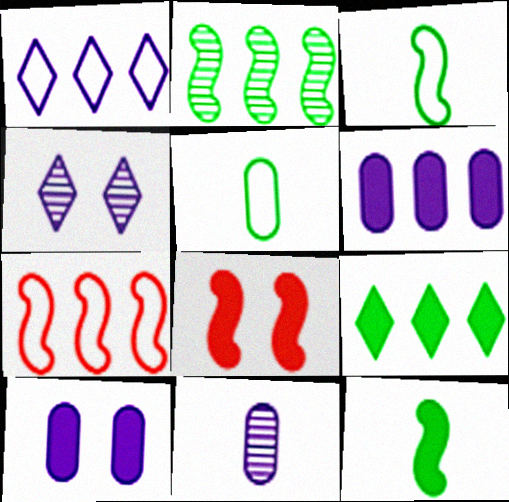[]